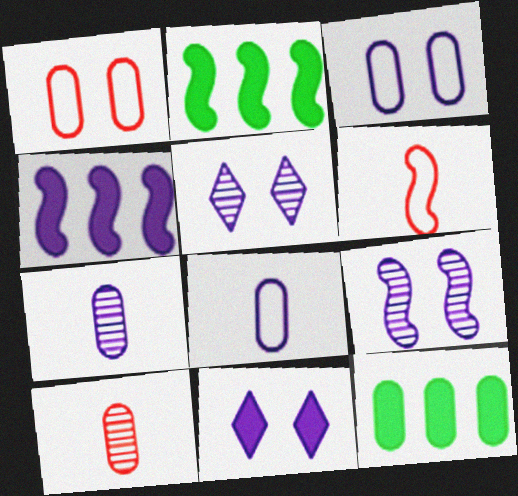[[1, 7, 12], 
[2, 6, 9], 
[3, 9, 11], 
[3, 10, 12], 
[4, 5, 8], 
[5, 6, 12]]